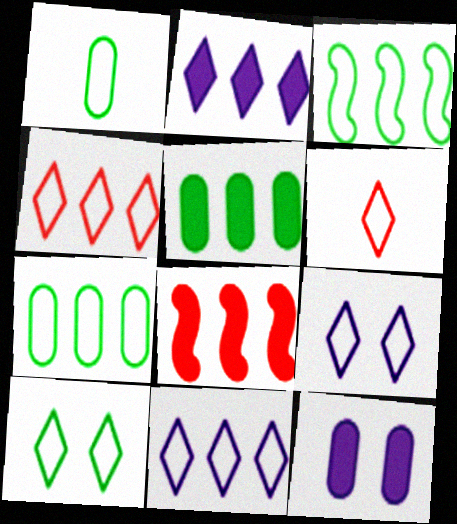[[1, 3, 10], 
[2, 5, 8], 
[6, 10, 11]]